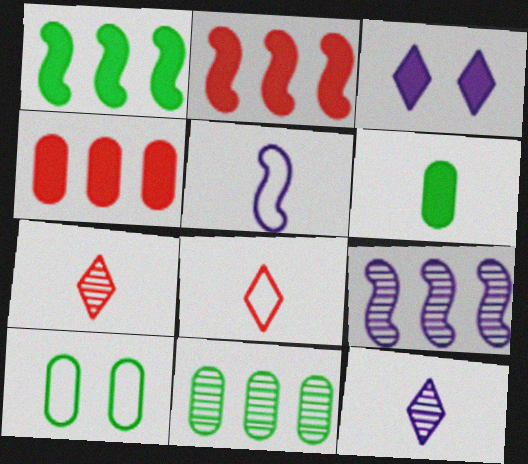[[2, 3, 6], 
[2, 10, 12], 
[5, 6, 7], 
[6, 10, 11]]